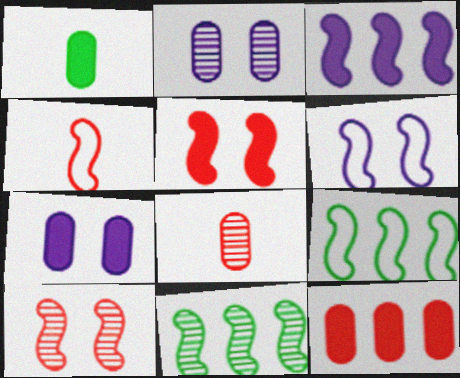[[1, 7, 12], 
[4, 6, 9]]